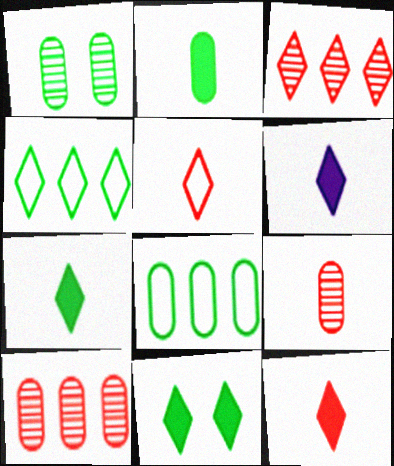[[1, 2, 8], 
[6, 7, 12]]